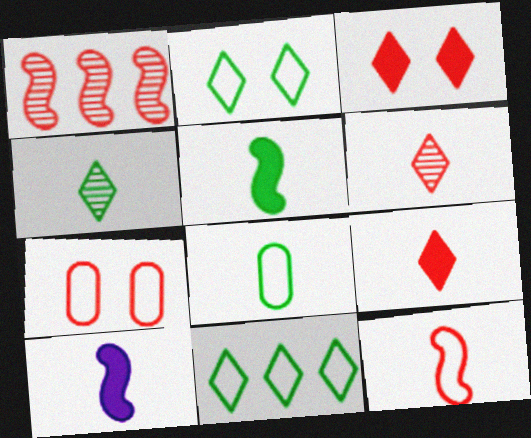[[1, 7, 9], 
[4, 5, 8], 
[6, 8, 10]]